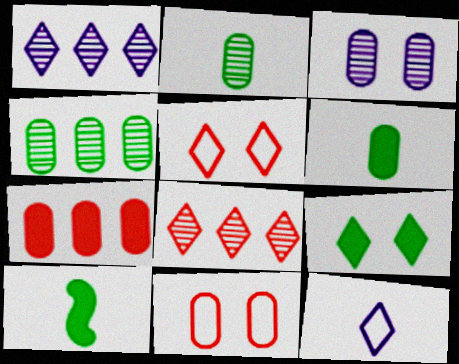[[1, 10, 11], 
[8, 9, 12]]